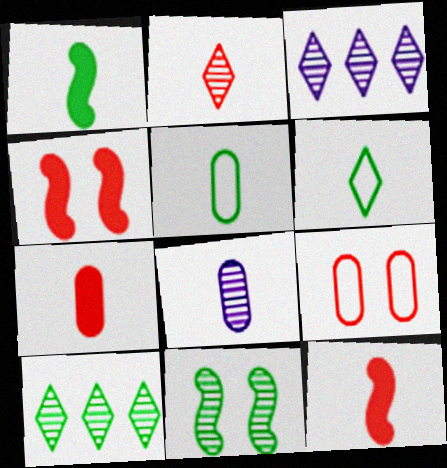[[1, 3, 9], 
[3, 4, 5], 
[5, 7, 8], 
[6, 8, 12]]